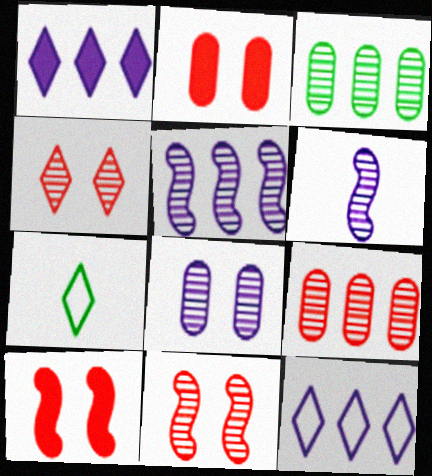[[1, 4, 7], 
[2, 5, 7], 
[3, 4, 6]]